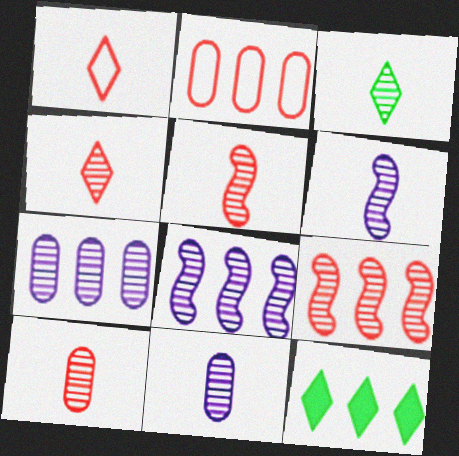[[2, 8, 12], 
[3, 5, 11], 
[3, 6, 10], 
[4, 5, 10]]